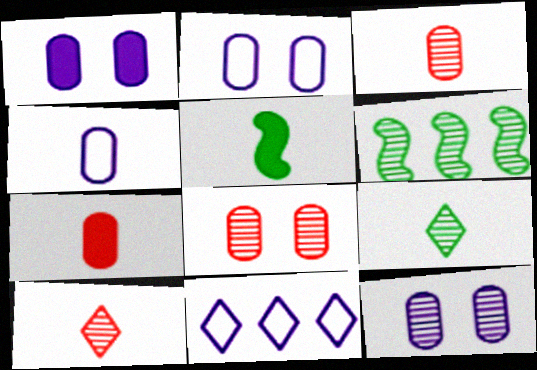[[1, 2, 12], 
[4, 5, 10], 
[5, 8, 11], 
[6, 10, 12]]